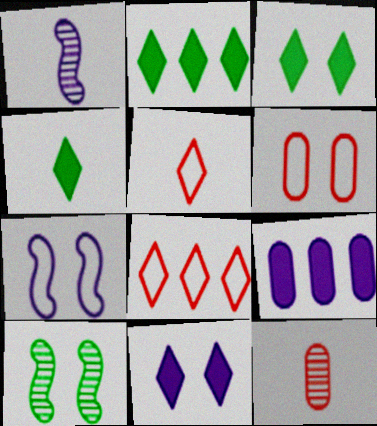[[1, 2, 6], 
[2, 3, 4], 
[2, 7, 12], 
[5, 9, 10], 
[6, 10, 11]]